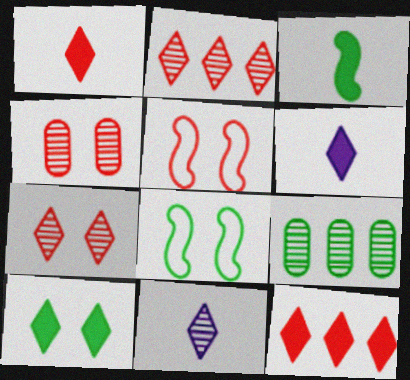[[5, 6, 9], 
[6, 10, 12]]